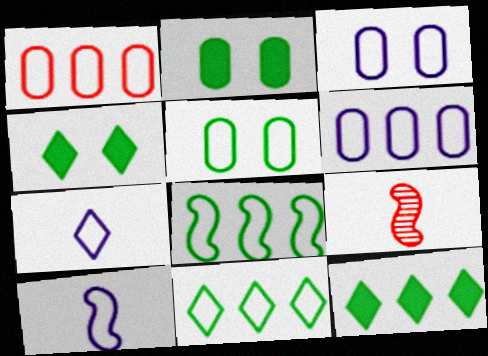[[3, 9, 12], 
[4, 6, 9]]